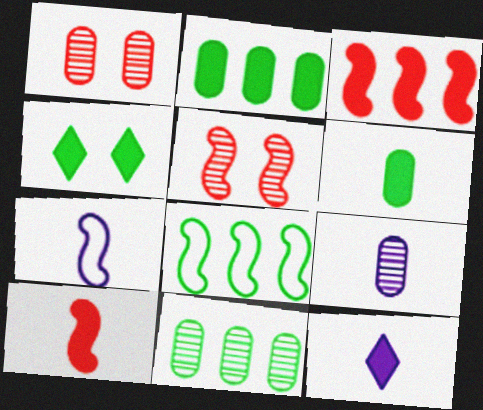[[1, 8, 12], 
[1, 9, 11], 
[6, 10, 12], 
[7, 9, 12]]